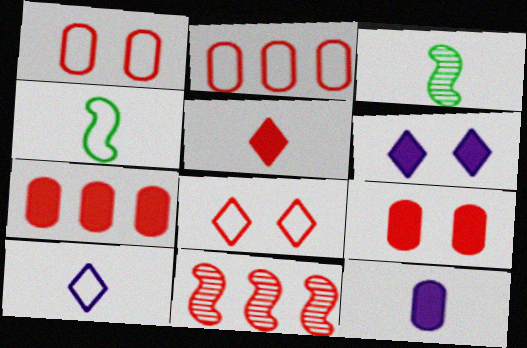[[1, 5, 11], 
[2, 3, 6]]